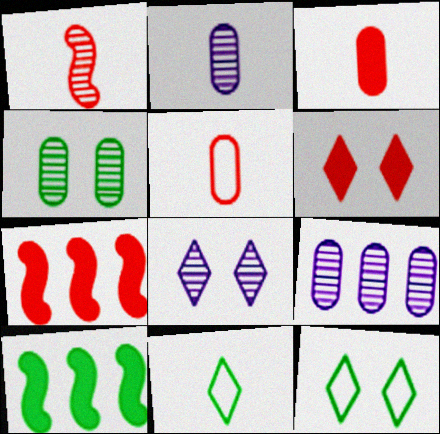[[2, 7, 12], 
[3, 6, 7], 
[4, 10, 11], 
[5, 8, 10], 
[6, 8, 12]]